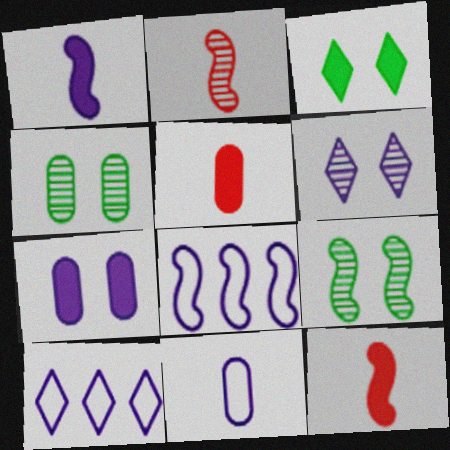[[4, 10, 12], 
[5, 9, 10], 
[8, 9, 12]]